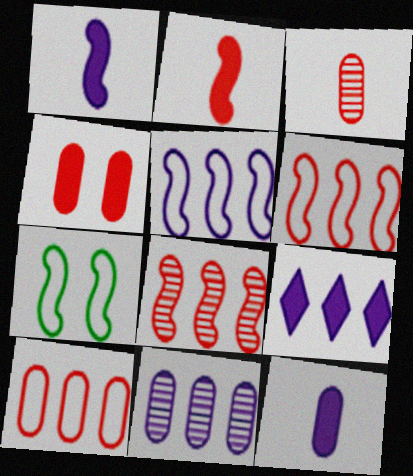[[1, 7, 8], 
[3, 4, 10], 
[3, 7, 9], 
[5, 9, 11]]